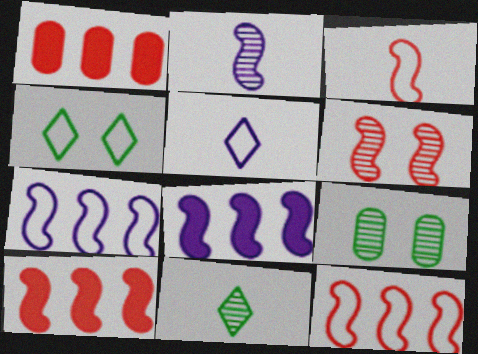[[1, 2, 4], 
[3, 6, 10], 
[5, 9, 10]]